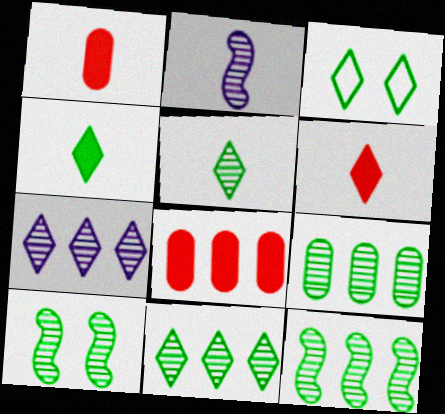[[2, 3, 8], 
[3, 4, 11], 
[3, 6, 7], 
[5, 9, 10], 
[9, 11, 12]]